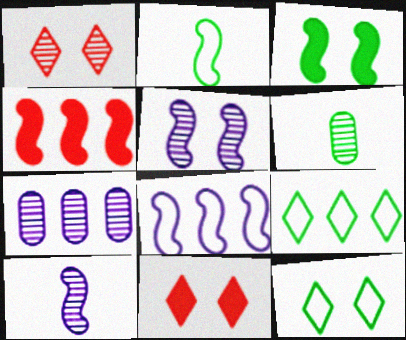[[2, 4, 5], 
[2, 7, 11], 
[3, 6, 9], 
[4, 7, 9], 
[6, 8, 11]]